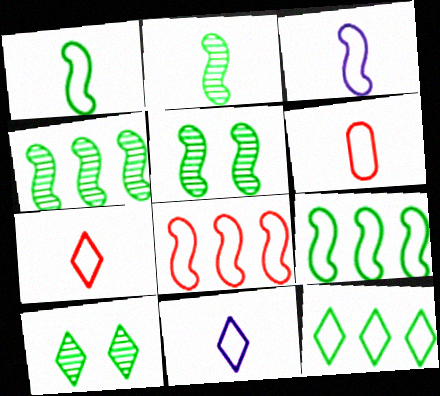[[1, 6, 11], 
[2, 4, 5]]